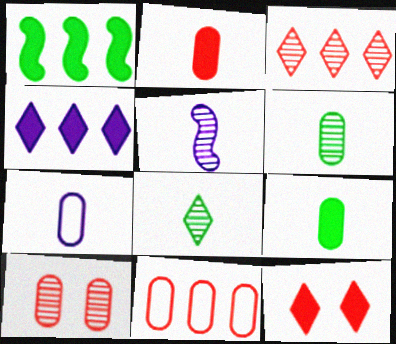[[2, 6, 7], 
[2, 10, 11]]